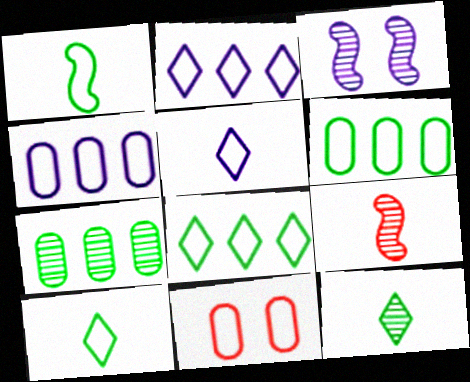[[1, 2, 11]]